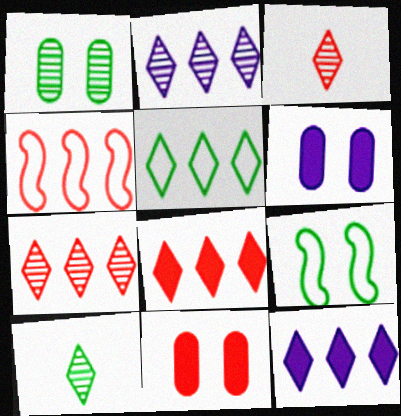[[2, 5, 8], 
[3, 4, 11], 
[4, 6, 10], 
[5, 7, 12]]